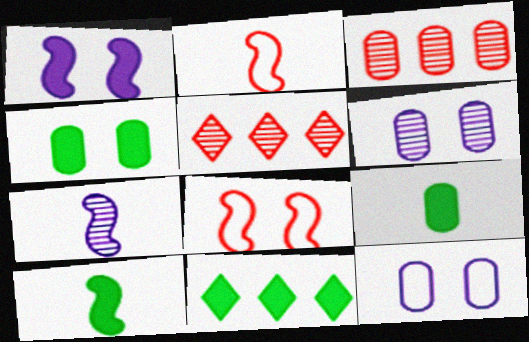[[2, 6, 11], 
[2, 7, 10], 
[3, 9, 12], 
[4, 10, 11], 
[5, 10, 12]]